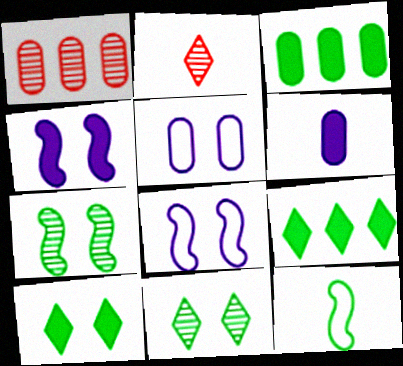[[2, 3, 8], 
[2, 6, 12], 
[3, 11, 12]]